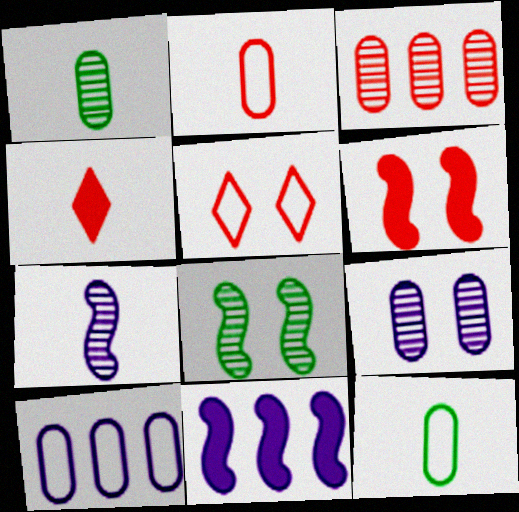[[1, 3, 9], 
[1, 5, 11], 
[4, 7, 12], 
[4, 8, 10]]